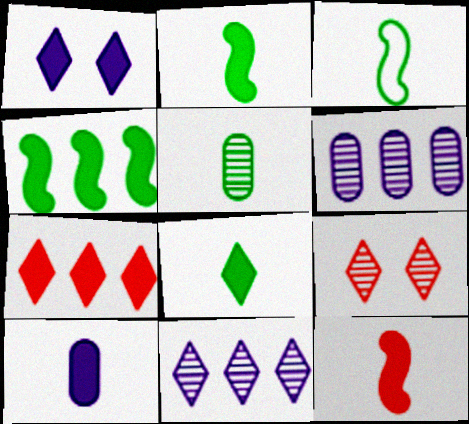[[1, 7, 8], 
[3, 5, 8], 
[8, 10, 12]]